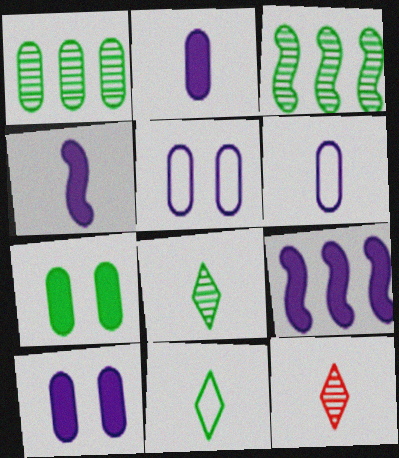[[3, 7, 11]]